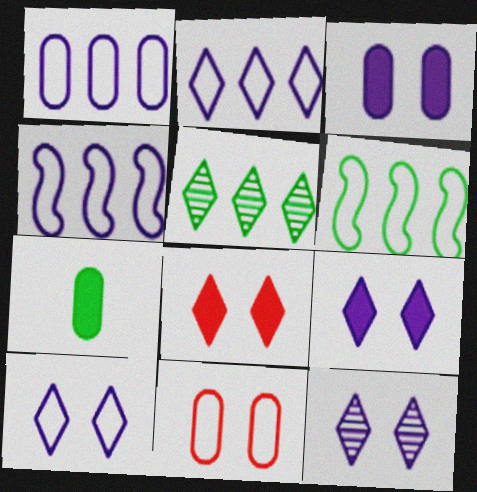[[1, 2, 4], 
[9, 10, 12]]